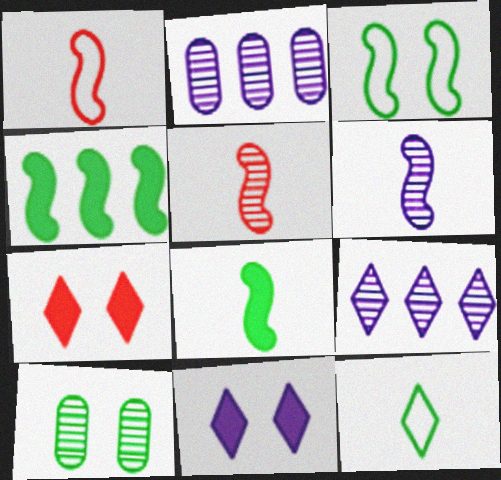[[1, 6, 8], 
[4, 10, 12], 
[5, 9, 10], 
[7, 9, 12]]